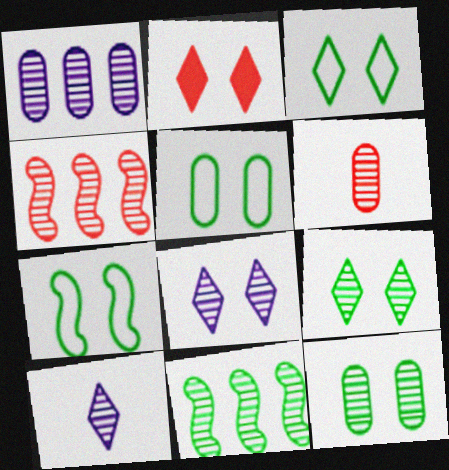[[1, 6, 12], 
[2, 3, 8], 
[3, 5, 7], 
[4, 10, 12], 
[6, 8, 11]]